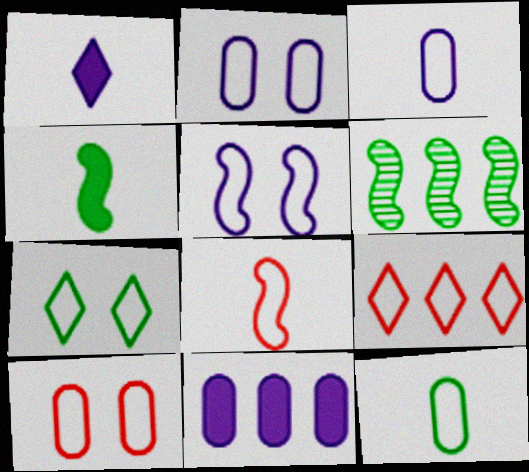[[1, 6, 10], 
[5, 7, 10], 
[5, 9, 12], 
[6, 9, 11], 
[8, 9, 10]]